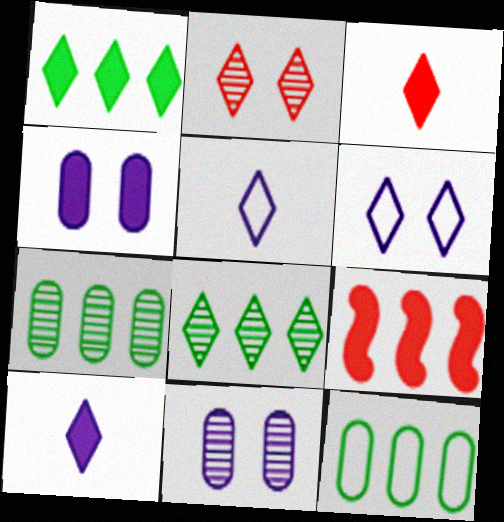[[1, 2, 5], 
[3, 6, 8]]